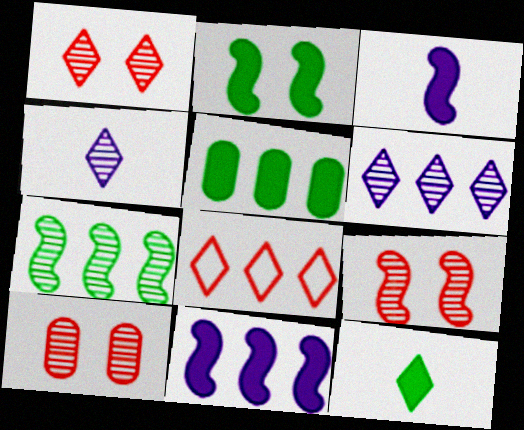[[1, 9, 10], 
[2, 5, 12], 
[4, 7, 10]]